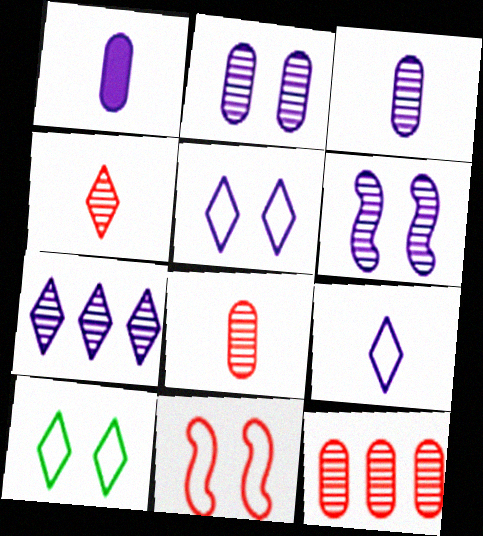[[3, 6, 7]]